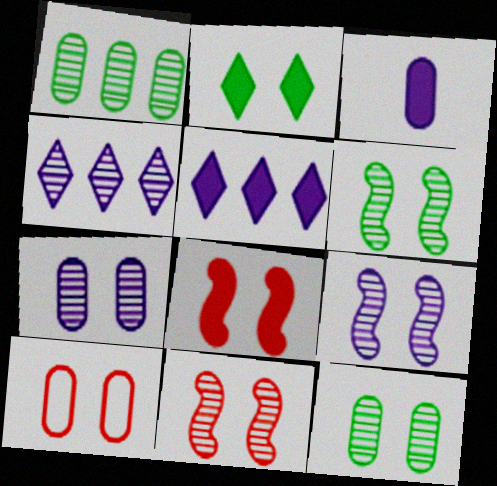[[1, 3, 10], 
[2, 9, 10], 
[6, 9, 11]]